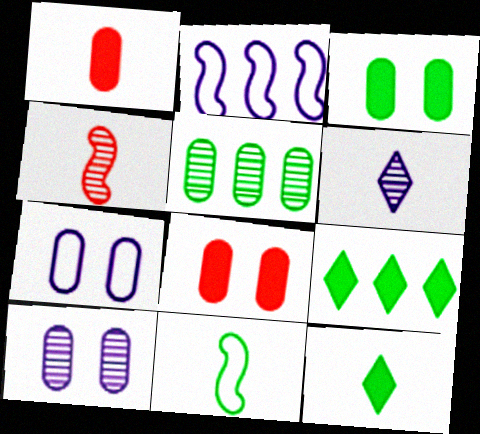[[1, 5, 7], 
[1, 6, 11], 
[4, 7, 9]]